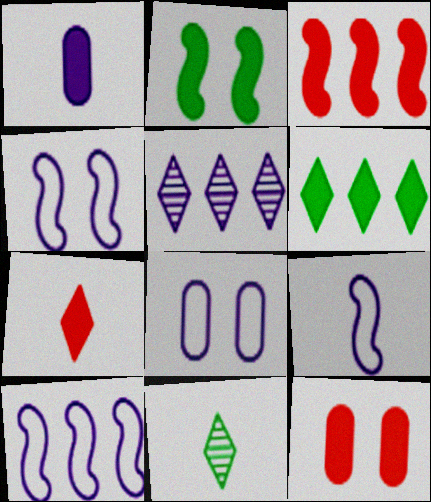[[1, 4, 5], 
[3, 7, 12], 
[3, 8, 11], 
[4, 9, 10], 
[10, 11, 12]]